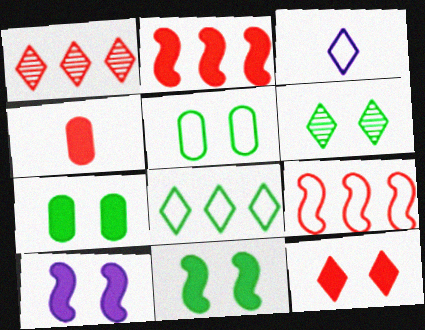[[2, 4, 12], 
[3, 5, 9], 
[5, 6, 11], 
[7, 10, 12]]